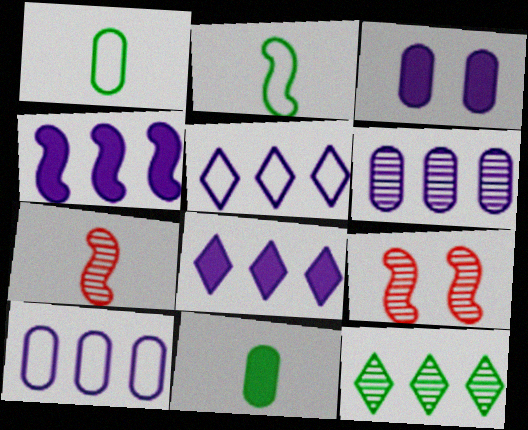[[1, 8, 9], 
[2, 4, 9], 
[4, 5, 6], 
[5, 9, 11]]